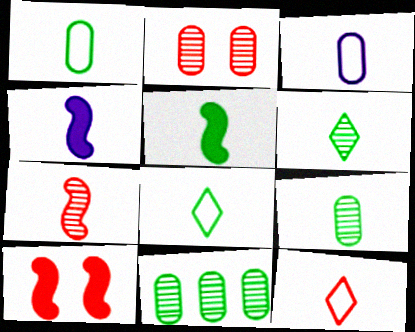[[1, 5, 6], 
[4, 9, 12], 
[5, 8, 9]]